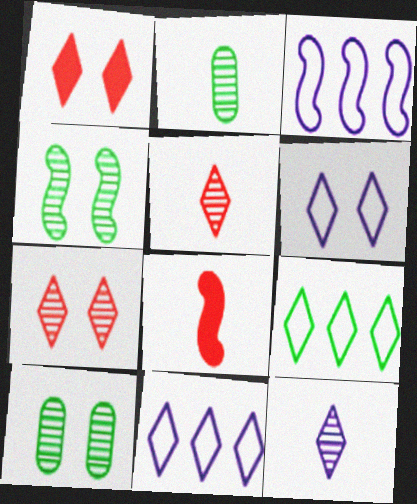[[1, 2, 3], 
[1, 9, 12], 
[3, 4, 8], 
[8, 10, 11]]